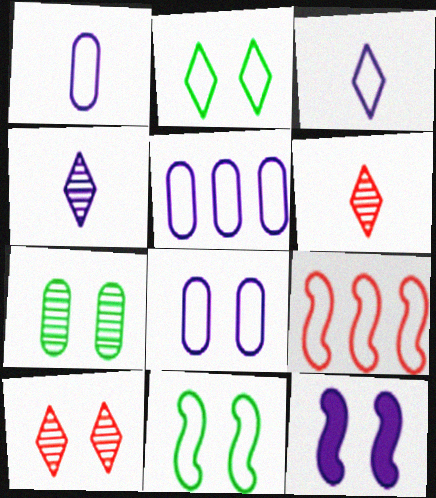[[1, 2, 9], 
[1, 5, 8], 
[4, 5, 12]]